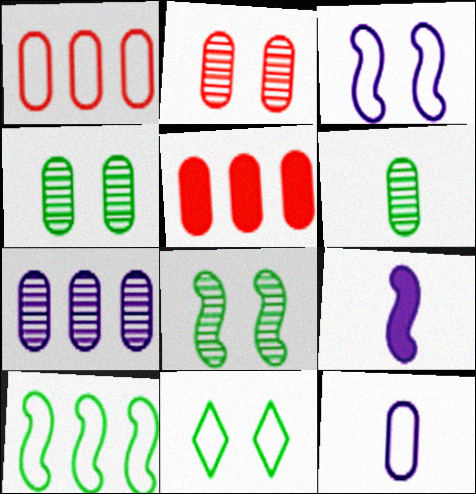[[2, 6, 7], 
[4, 5, 12]]